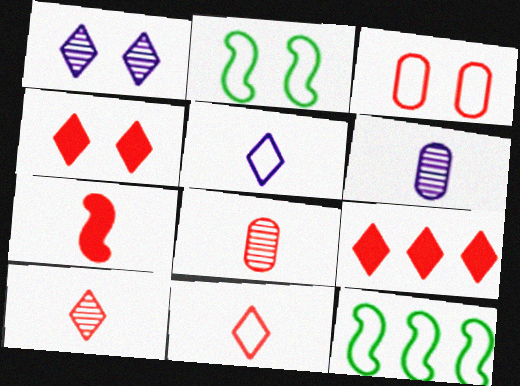[[2, 6, 9], 
[3, 5, 12], 
[4, 6, 12], 
[7, 8, 11]]